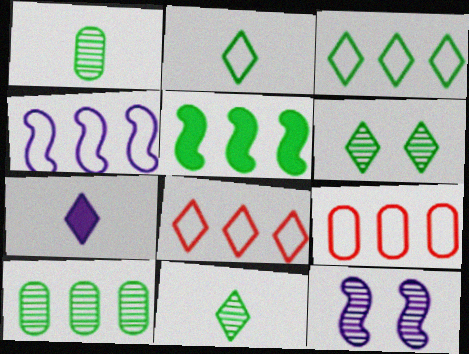[[3, 4, 9], 
[3, 5, 10], 
[6, 7, 8]]